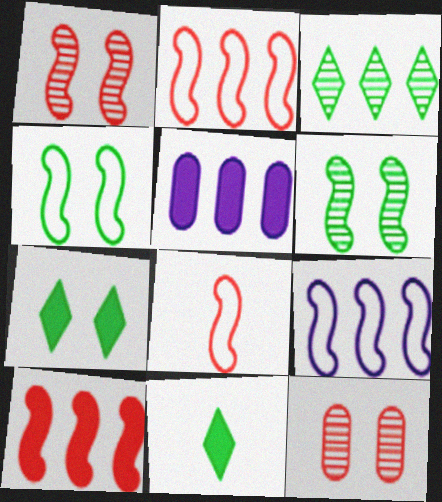[[1, 8, 10], 
[2, 3, 5], 
[4, 8, 9], 
[9, 11, 12]]